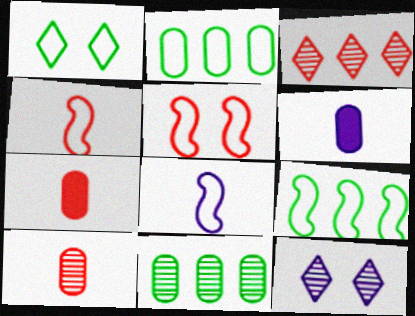[[3, 5, 7], 
[5, 8, 9], 
[7, 9, 12]]